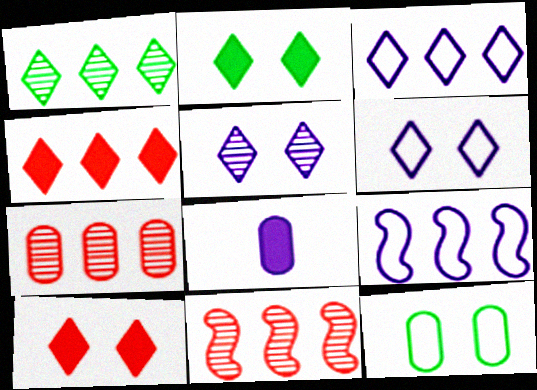[[1, 3, 4], 
[5, 8, 9], 
[7, 8, 12]]